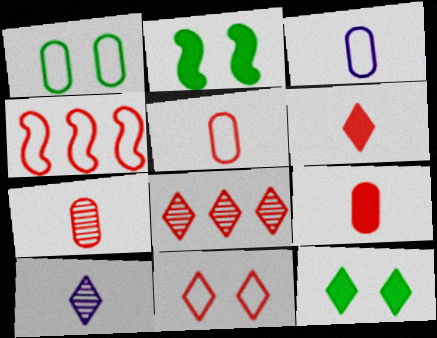[[2, 3, 8], 
[4, 5, 11], 
[5, 7, 9], 
[6, 8, 11]]